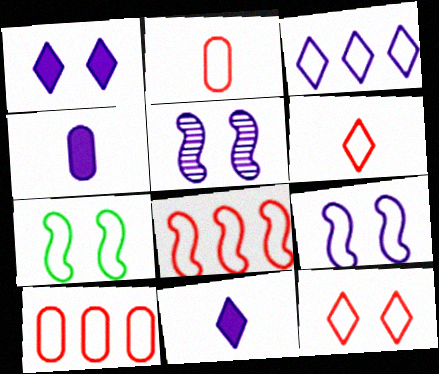[[2, 3, 7], 
[2, 8, 12], 
[3, 4, 5]]